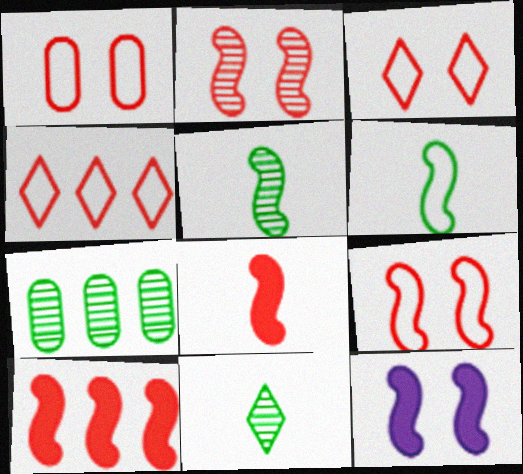[[1, 3, 9]]